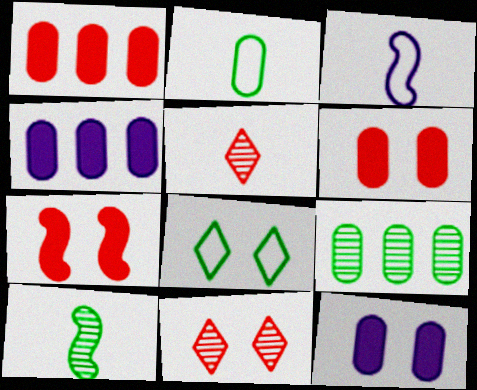[]